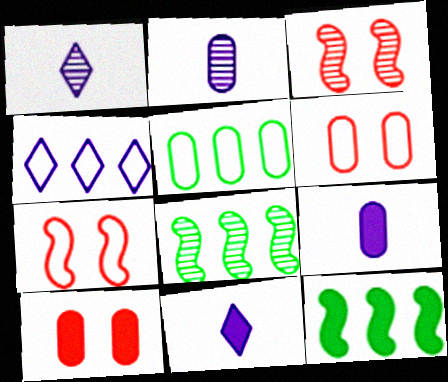[[1, 6, 12], 
[2, 5, 10], 
[3, 5, 11], 
[6, 8, 11], 
[10, 11, 12]]